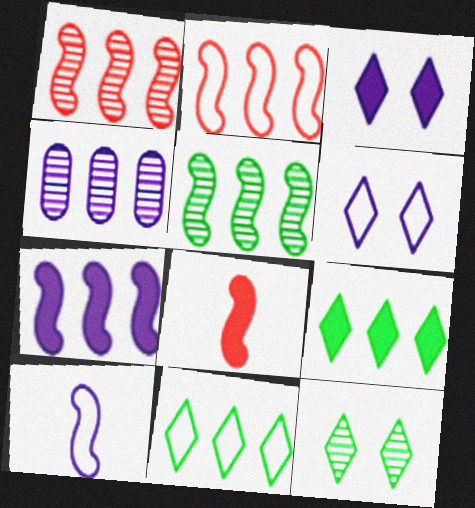[[2, 4, 9], 
[2, 5, 7], 
[3, 4, 10]]